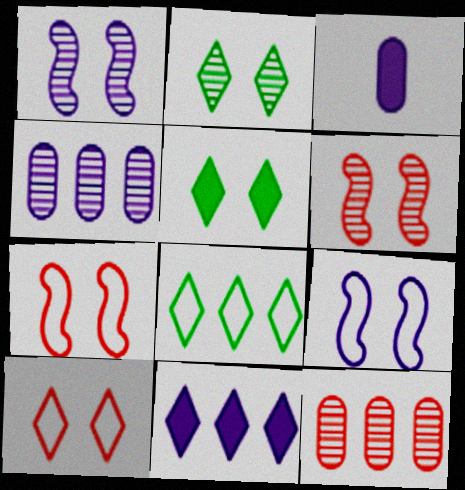[[3, 6, 8]]